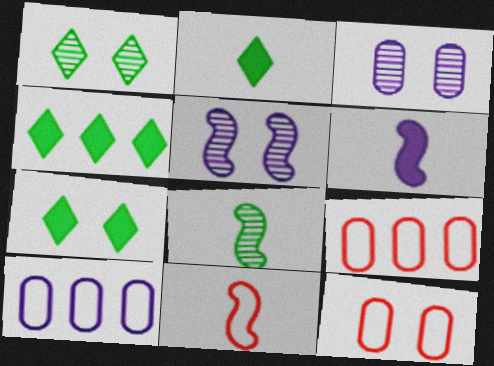[[1, 6, 9], 
[2, 4, 7], 
[2, 5, 9], 
[3, 4, 11], 
[5, 7, 12], 
[6, 8, 11]]